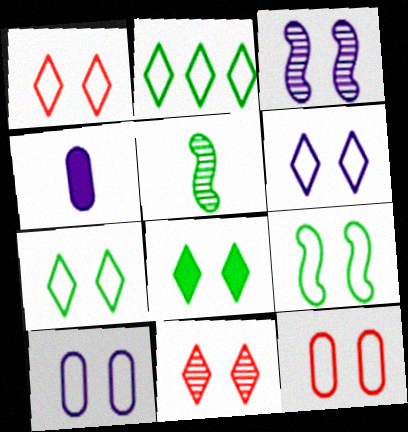[[1, 6, 7], 
[1, 9, 10], 
[3, 8, 12], 
[6, 8, 11], 
[6, 9, 12]]